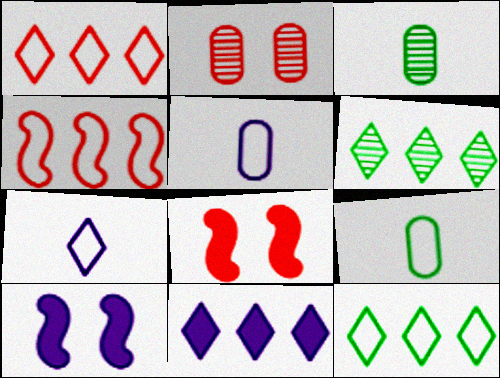[[1, 3, 10], 
[1, 6, 11], 
[5, 6, 8]]